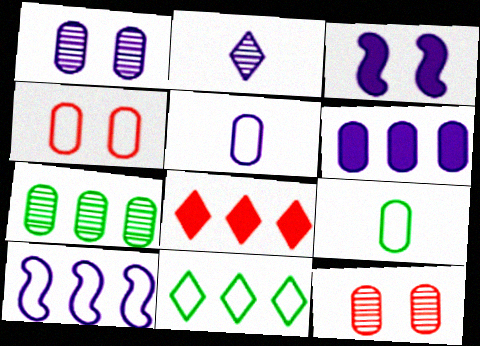[[1, 5, 6], 
[6, 9, 12], 
[7, 8, 10]]